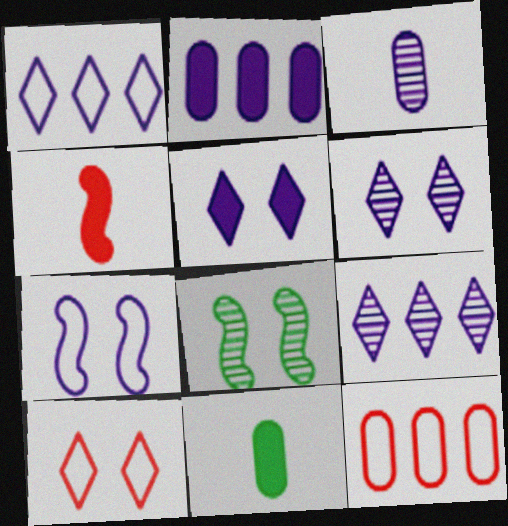[]